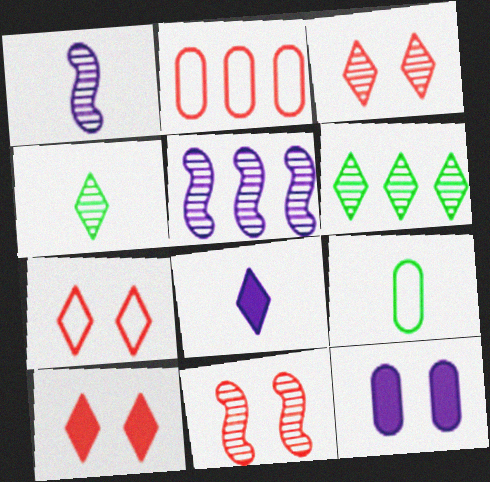[[3, 7, 10], 
[5, 9, 10], 
[6, 7, 8]]